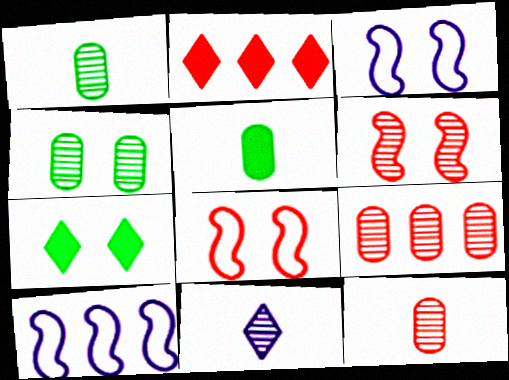[[1, 2, 3], 
[2, 8, 12], 
[7, 10, 12]]